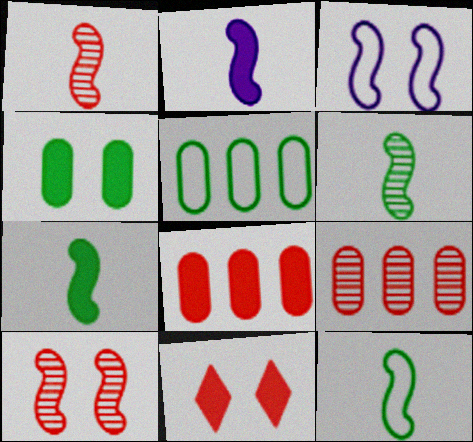[[1, 2, 12], 
[6, 7, 12]]